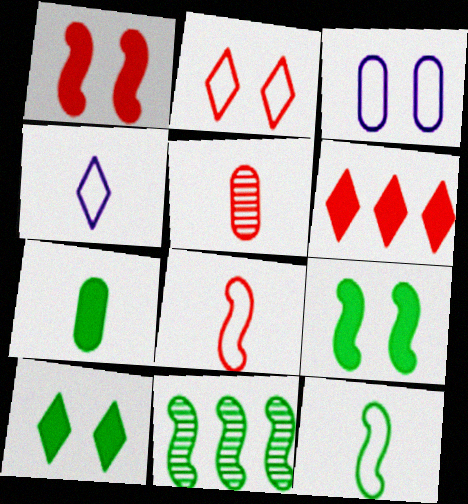[[9, 11, 12]]